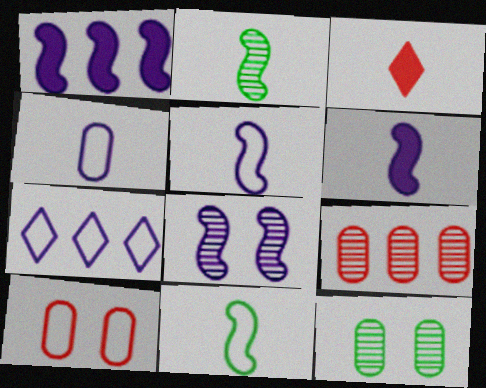[[1, 5, 8], 
[2, 3, 4], 
[7, 10, 11]]